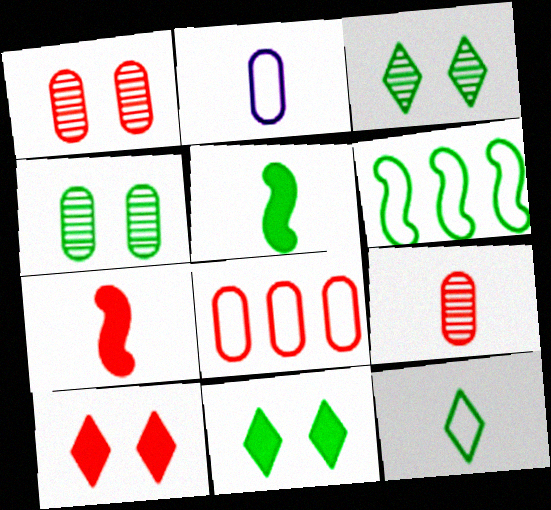[]